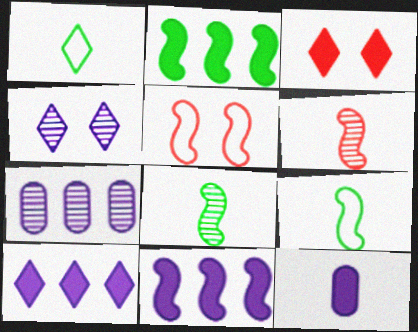[[1, 6, 12], 
[2, 3, 12], 
[3, 7, 9], 
[5, 8, 11]]